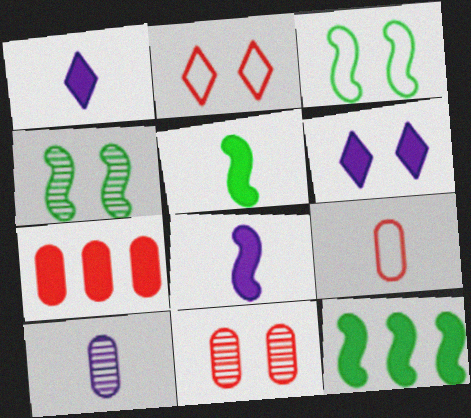[[2, 10, 12], 
[3, 6, 11], 
[5, 6, 7], 
[7, 9, 11]]